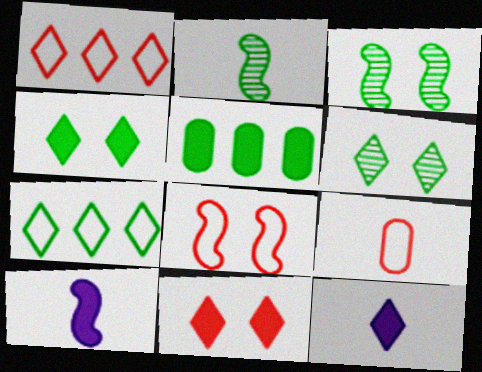[[1, 6, 12], 
[1, 8, 9], 
[2, 9, 12], 
[5, 10, 11]]